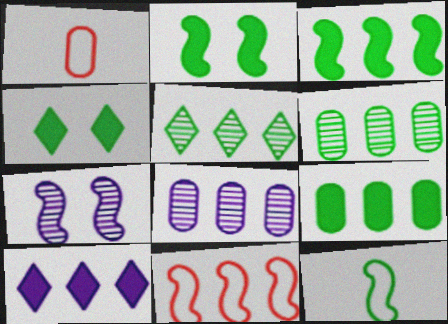[[4, 6, 12], 
[6, 10, 11]]